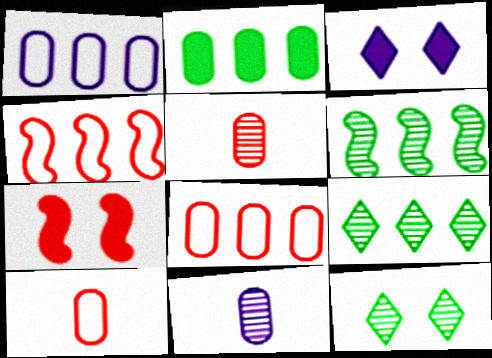[[3, 6, 10]]